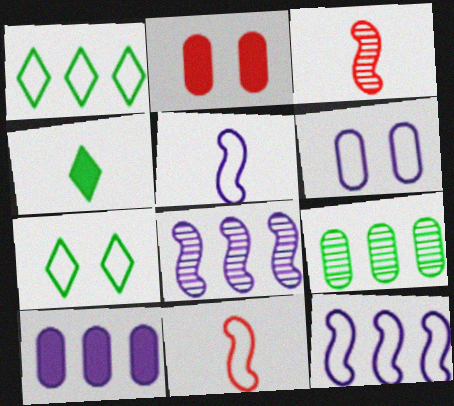[[1, 6, 11], 
[3, 7, 10]]